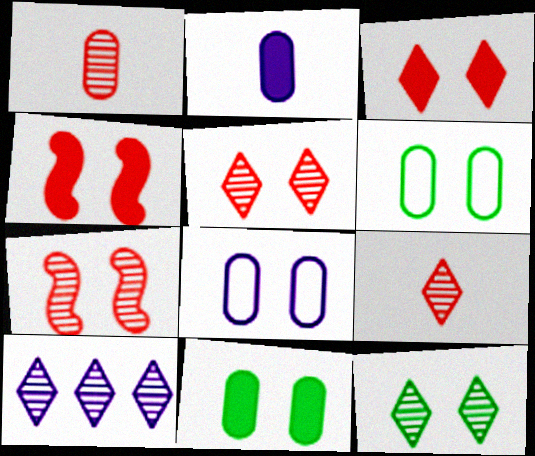[[4, 8, 12], 
[9, 10, 12]]